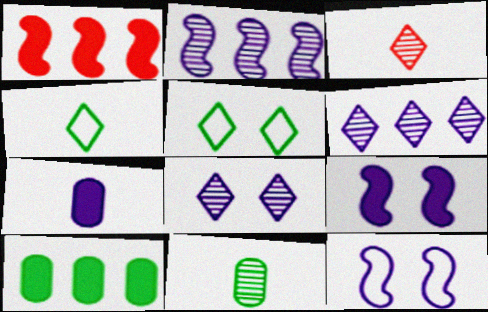[[3, 10, 12], 
[6, 7, 12]]